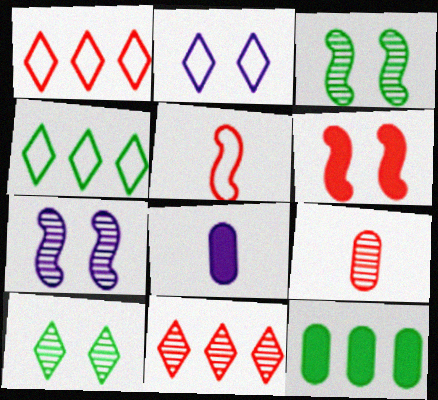[[1, 3, 8], 
[1, 6, 9]]